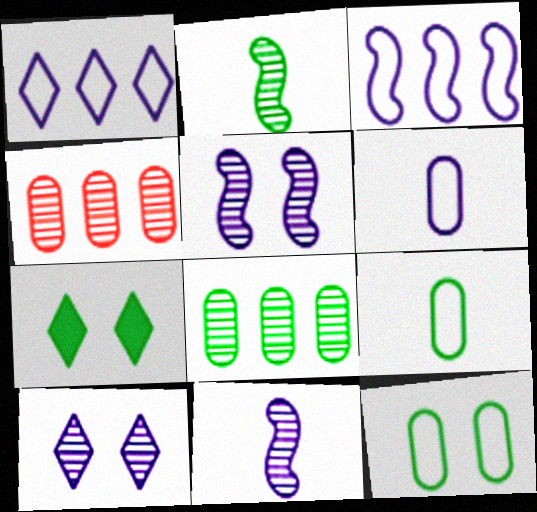[[2, 4, 10]]